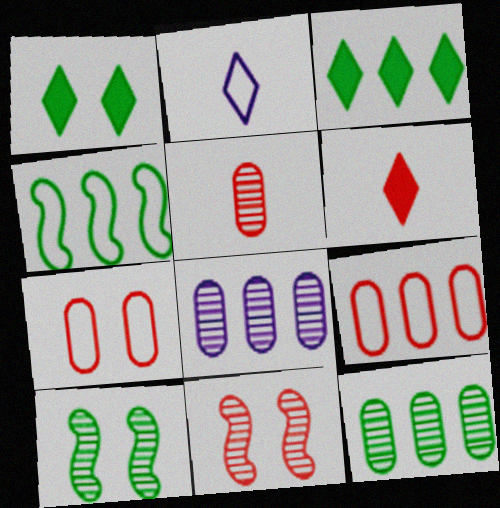[[2, 4, 7], 
[3, 4, 12], 
[6, 9, 11]]